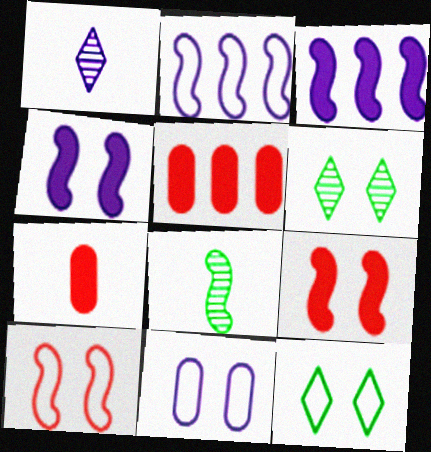[[1, 3, 11], 
[2, 6, 7], 
[2, 8, 9], 
[3, 8, 10], 
[6, 9, 11], 
[10, 11, 12]]